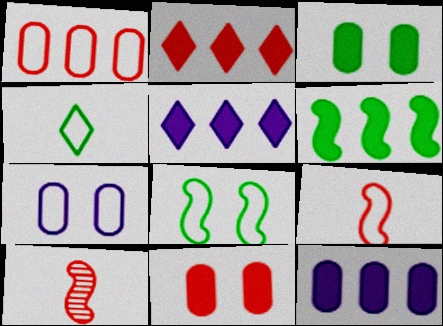[[2, 6, 12]]